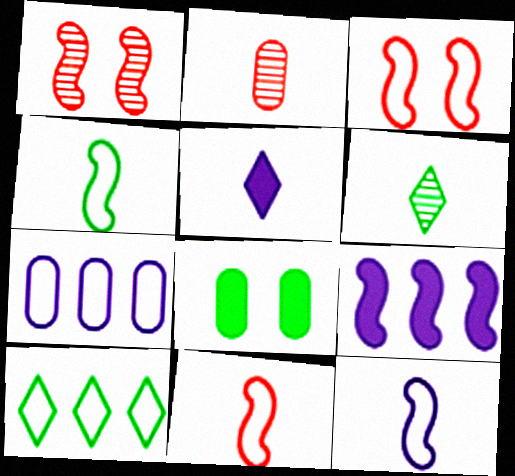[[1, 4, 9], 
[2, 4, 5], 
[2, 7, 8], 
[4, 11, 12]]